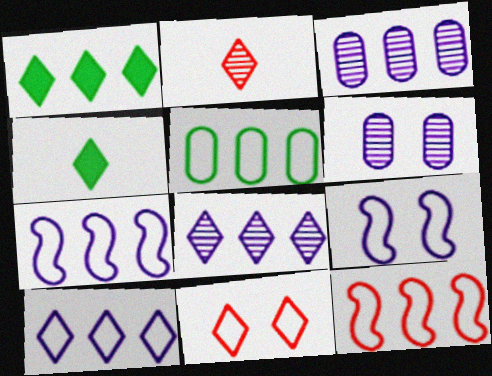[[1, 3, 12], 
[4, 6, 12], 
[4, 8, 11], 
[5, 10, 12]]